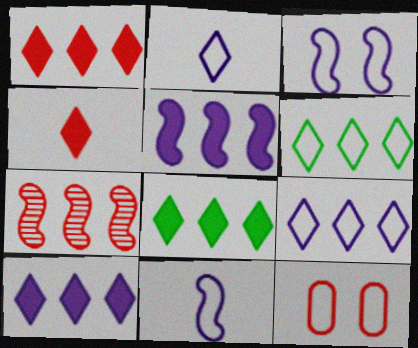[[1, 8, 10], 
[4, 7, 12], 
[6, 11, 12]]